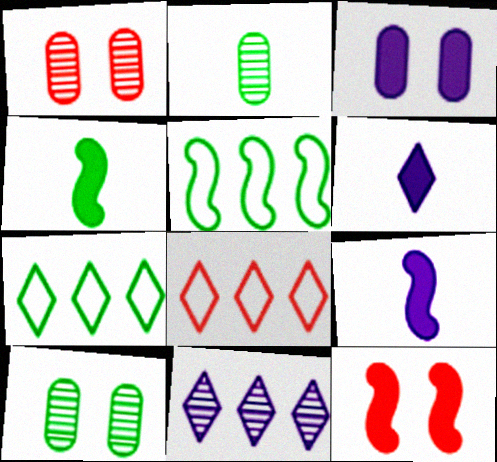[[1, 5, 6], 
[1, 7, 9], 
[4, 7, 10], 
[8, 9, 10]]